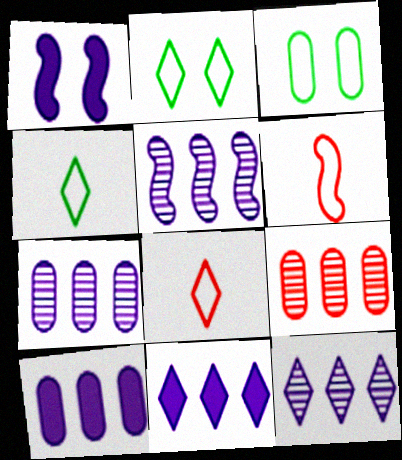[[1, 4, 9], 
[5, 7, 12]]